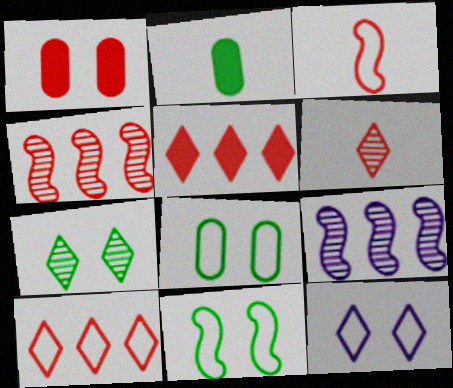[[2, 4, 12]]